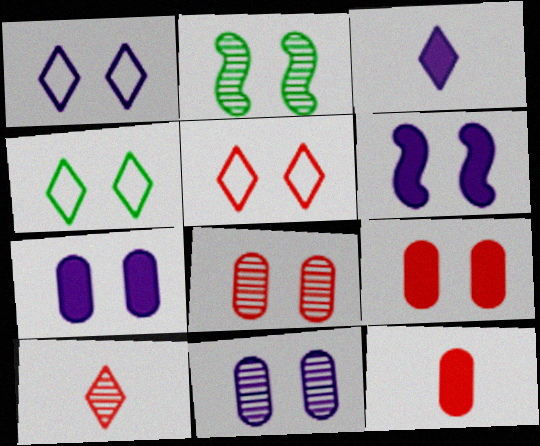[[1, 2, 9], 
[1, 4, 5], 
[1, 6, 11], 
[2, 5, 7], 
[4, 6, 8]]